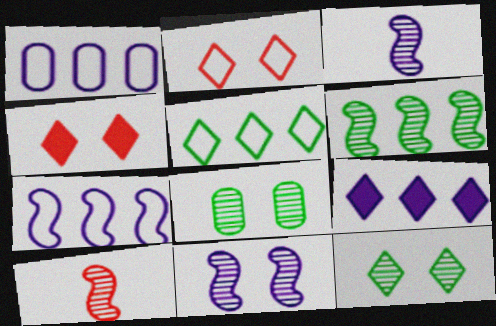[[6, 10, 11]]